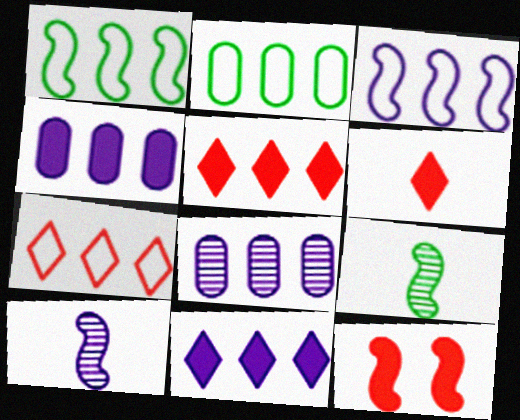[[1, 5, 8], 
[1, 10, 12], 
[2, 3, 7], 
[3, 8, 11], 
[3, 9, 12]]